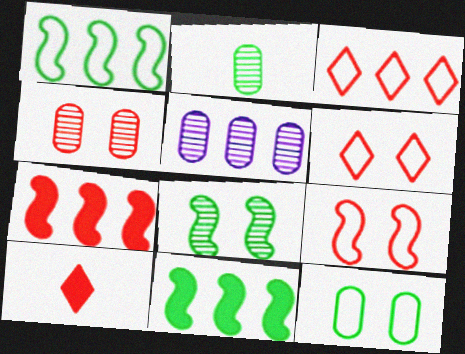[[2, 4, 5], 
[3, 5, 11]]